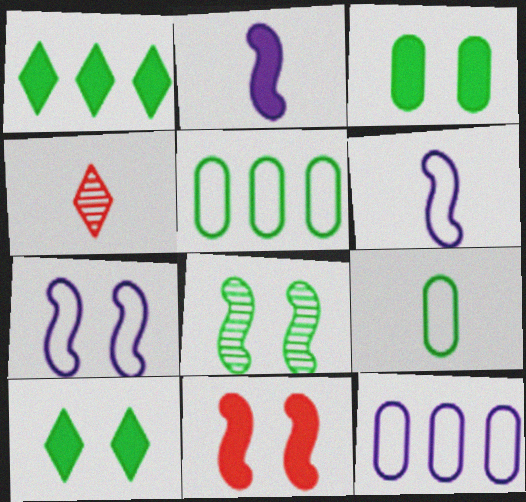[[1, 8, 9], 
[2, 4, 9], 
[7, 8, 11]]